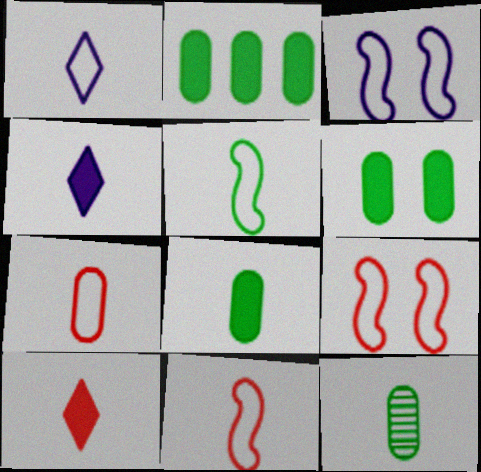[[1, 5, 7], 
[2, 6, 8], 
[4, 11, 12]]